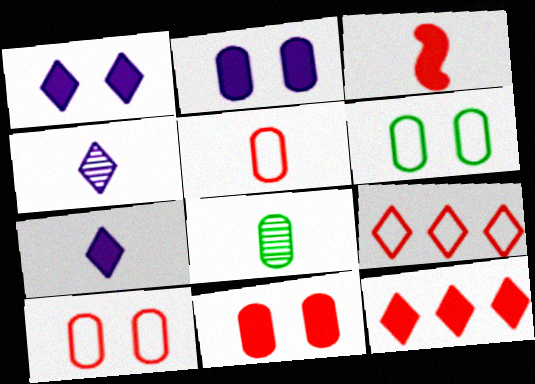[[3, 11, 12]]